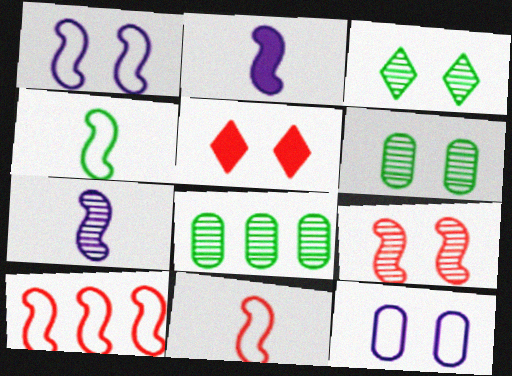[[1, 4, 10], 
[1, 5, 6]]